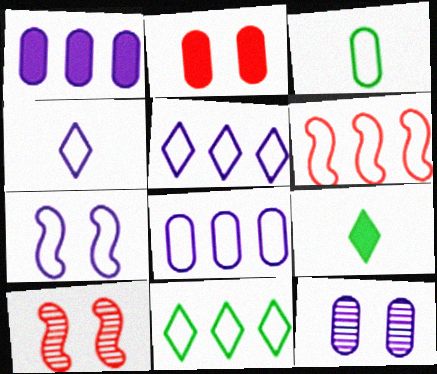[[4, 7, 8], 
[6, 8, 11], 
[6, 9, 12], 
[8, 9, 10]]